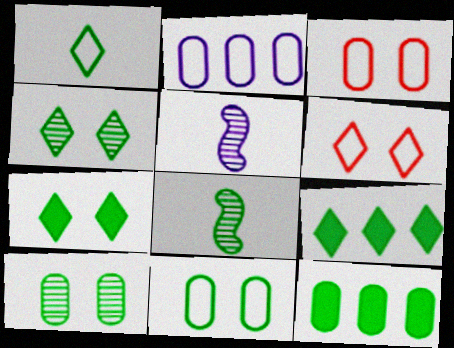[[1, 4, 9], 
[3, 5, 9], 
[5, 6, 12], 
[8, 9, 11]]